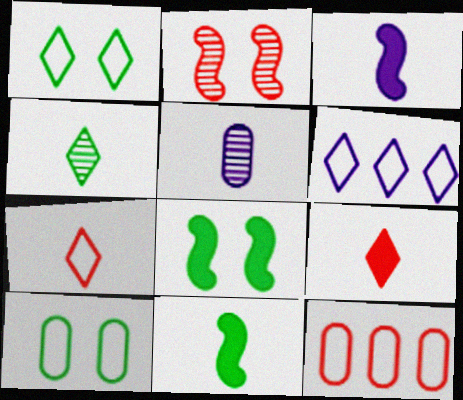[[1, 6, 7], 
[2, 9, 12], 
[5, 7, 11]]